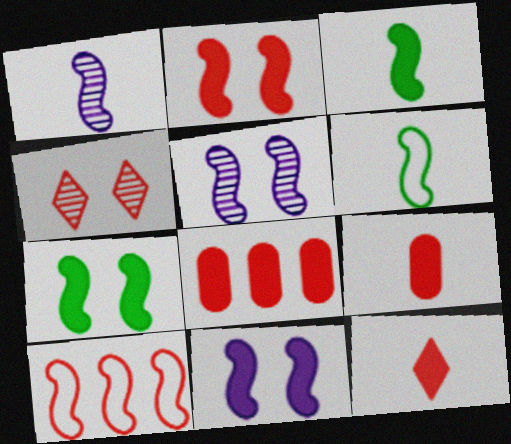[[1, 7, 10], 
[2, 7, 11], 
[2, 8, 12], 
[3, 5, 10], 
[4, 9, 10]]